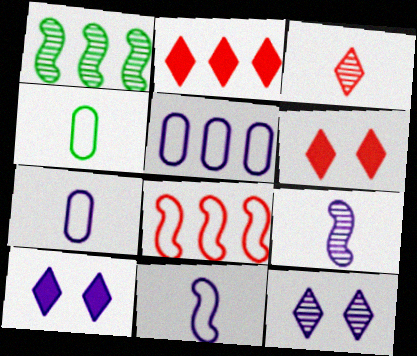[[1, 2, 5], 
[1, 6, 7], 
[5, 9, 10]]